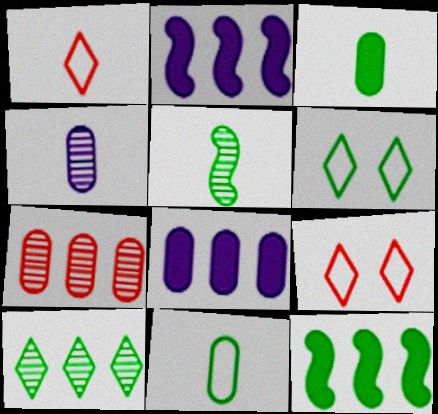[[4, 9, 12], 
[5, 8, 9]]